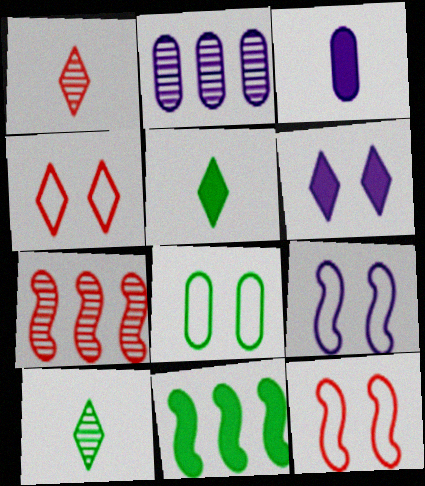[[2, 5, 12], 
[4, 8, 9], 
[8, 10, 11]]